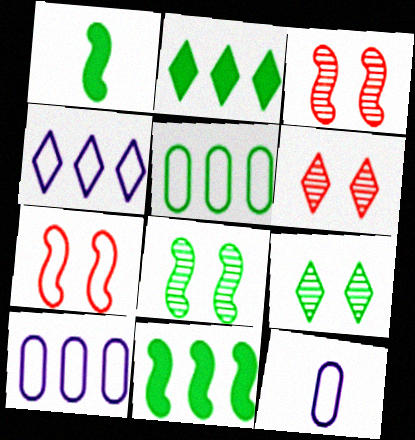[[1, 5, 9], 
[1, 6, 10], 
[2, 3, 12], 
[6, 11, 12]]